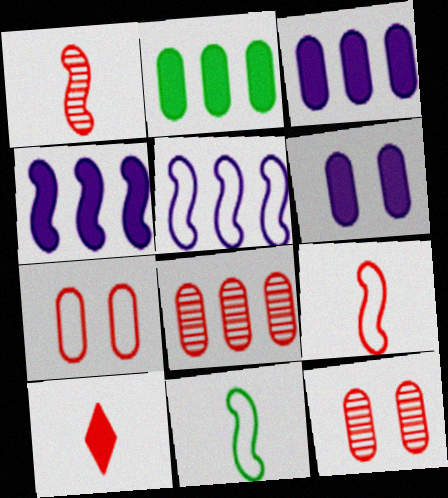[]